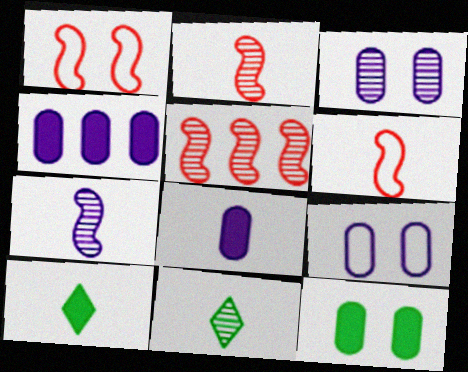[[1, 4, 11], 
[3, 5, 11], 
[5, 9, 10], 
[6, 8, 11]]